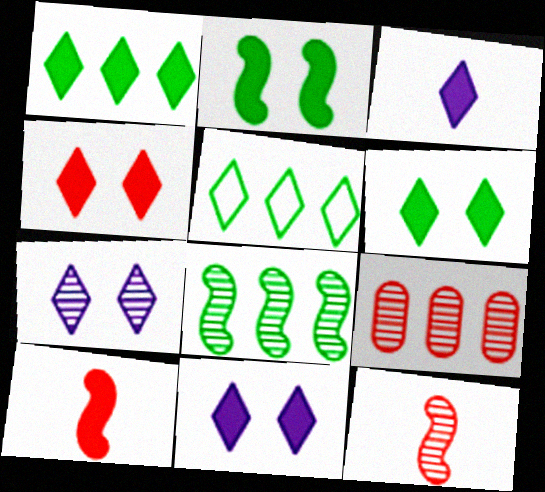[[1, 3, 4], 
[4, 6, 11]]